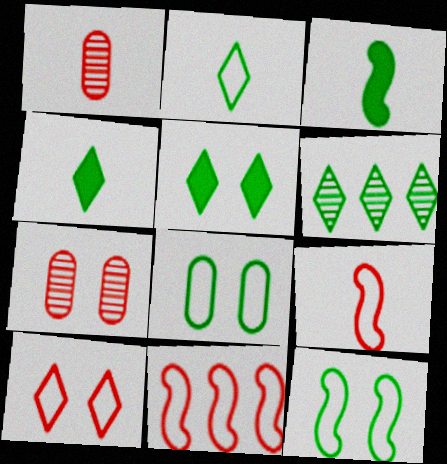[[2, 5, 6], 
[3, 6, 8]]